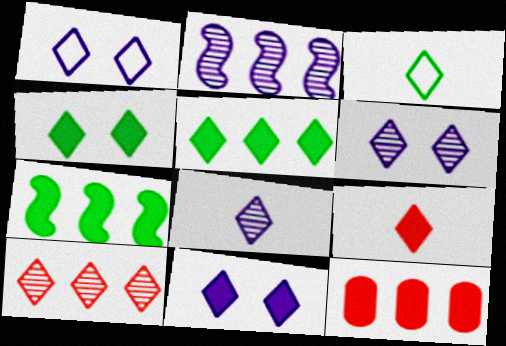[[1, 6, 11], 
[3, 8, 9], 
[3, 10, 11], 
[5, 9, 11]]